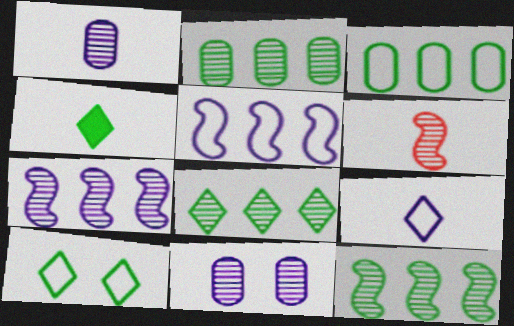[[2, 8, 12], 
[4, 8, 10], 
[6, 8, 11]]